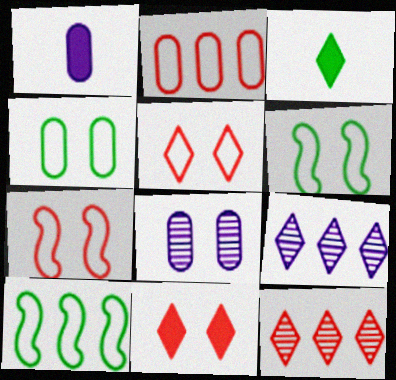[[1, 6, 12], 
[3, 5, 9], 
[6, 8, 11]]